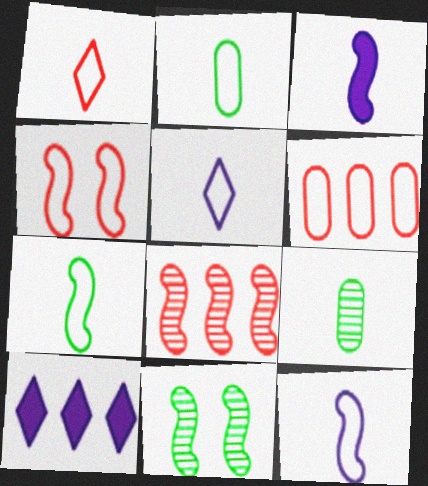[[1, 2, 12], 
[1, 3, 9], 
[1, 4, 6], 
[4, 9, 10]]